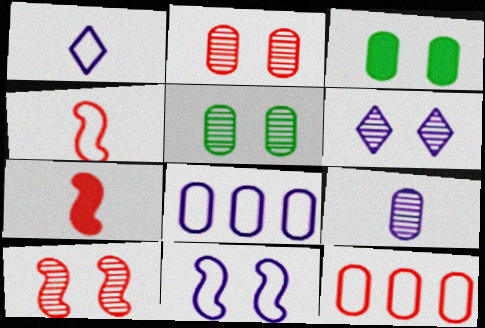[[1, 8, 11], 
[3, 9, 12], 
[5, 6, 10]]